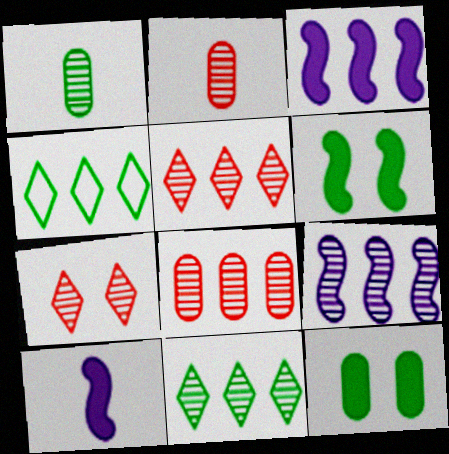[[1, 4, 6], 
[1, 7, 9], 
[3, 4, 8], 
[8, 9, 11]]